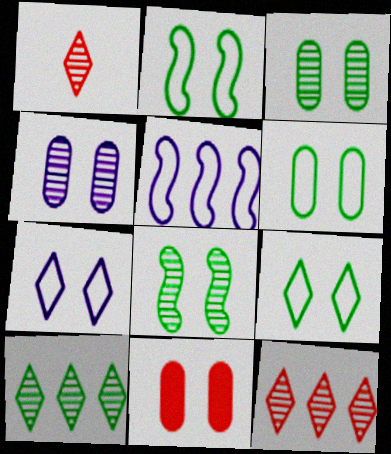[[2, 6, 9], 
[4, 6, 11], 
[7, 8, 11]]